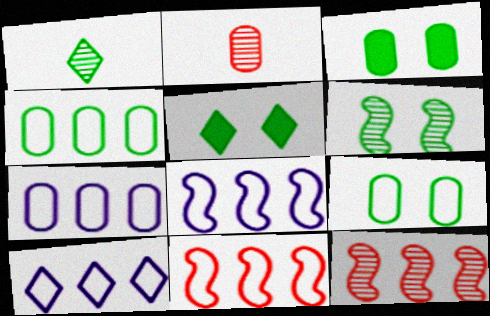[[2, 3, 7], 
[2, 5, 8], 
[4, 10, 11], 
[5, 6, 9], 
[7, 8, 10]]